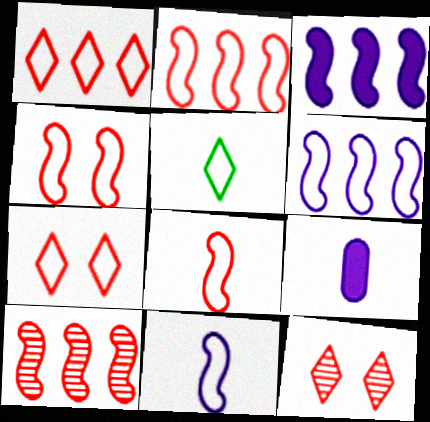[[2, 4, 8]]